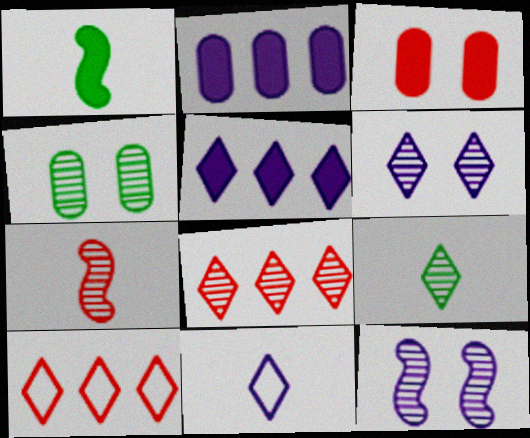[[1, 3, 5], 
[2, 11, 12], 
[3, 7, 10], 
[5, 6, 11], 
[6, 8, 9]]